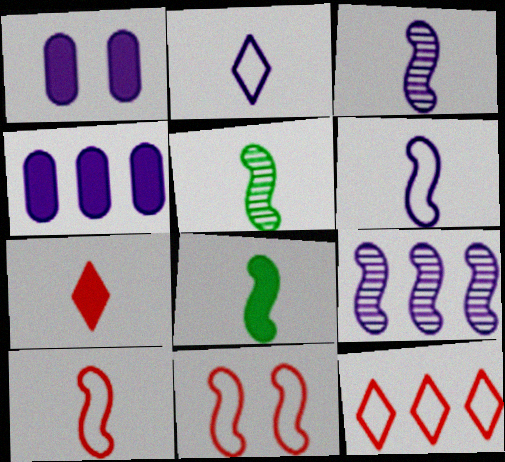[[1, 2, 9], 
[1, 5, 12], 
[3, 8, 10], 
[8, 9, 11]]